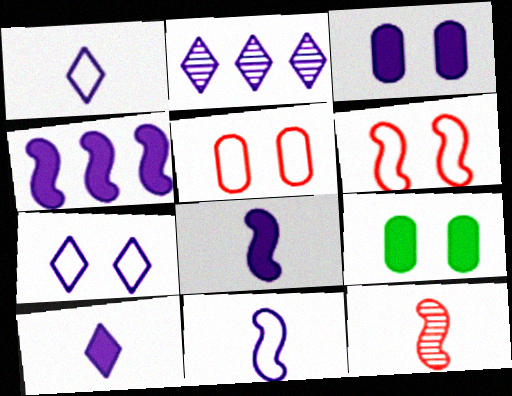[[2, 3, 11], 
[2, 7, 10], 
[3, 4, 10]]